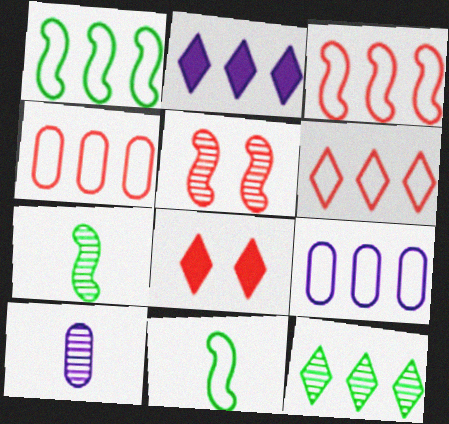[[1, 6, 9], 
[1, 8, 10], 
[2, 6, 12], 
[3, 4, 6], 
[5, 10, 12], 
[7, 8, 9]]